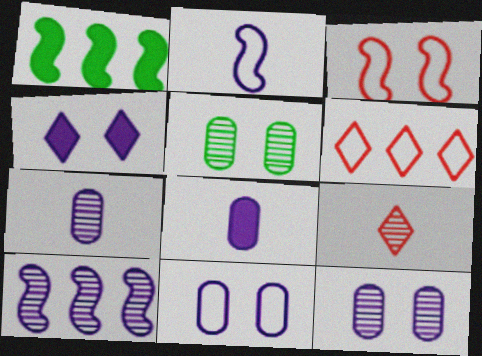[[1, 9, 11], 
[3, 4, 5], 
[5, 9, 10]]